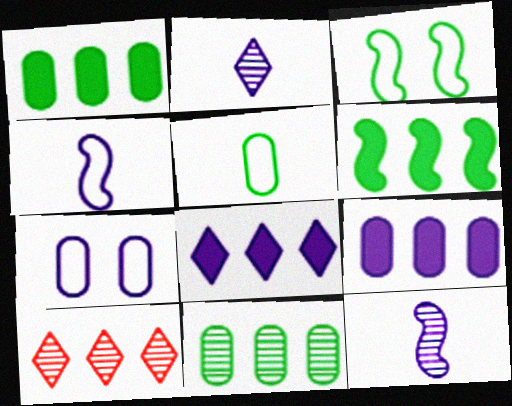[[7, 8, 12]]